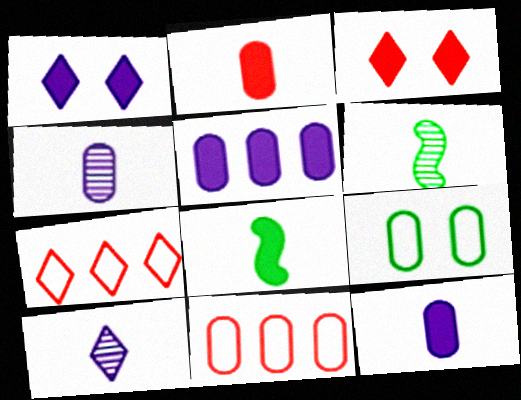[[1, 6, 11], 
[3, 5, 8]]